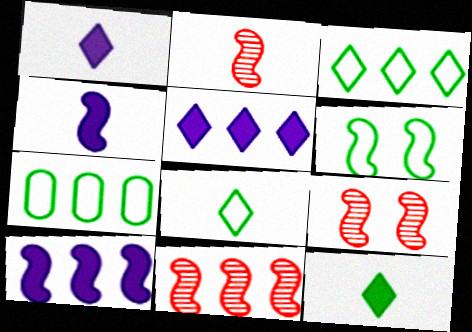[[1, 7, 9], 
[2, 6, 10], 
[2, 9, 11], 
[4, 6, 11], 
[5, 7, 11], 
[6, 7, 8]]